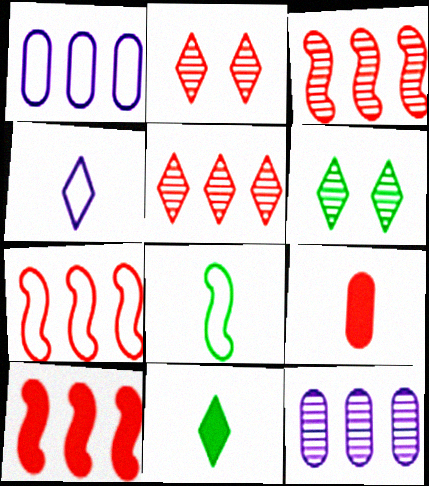[[2, 7, 9], 
[3, 7, 10]]